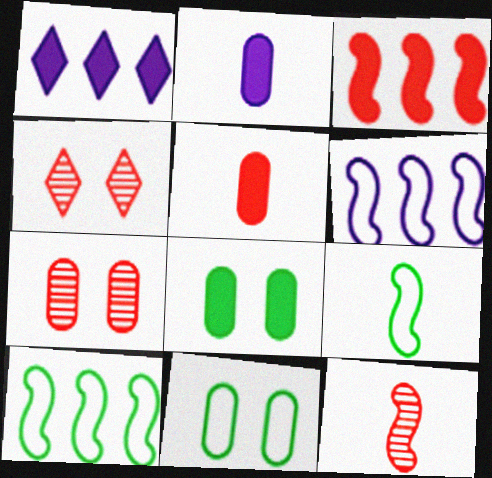[[1, 7, 9], 
[1, 11, 12], 
[2, 4, 10]]